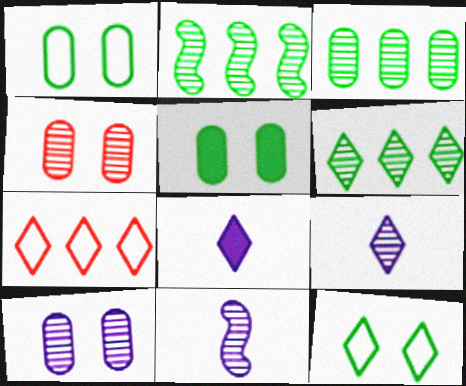[[2, 3, 6], 
[2, 4, 9], 
[4, 6, 11], 
[5, 7, 11]]